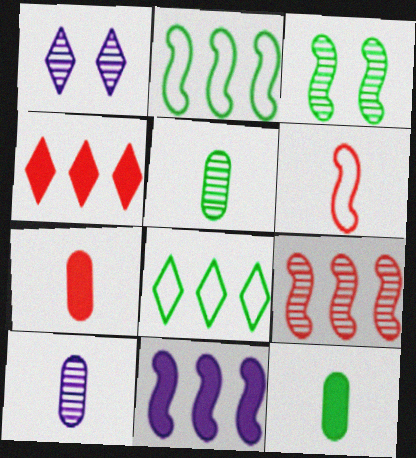[[1, 2, 7], 
[1, 5, 9], 
[2, 9, 11], 
[3, 6, 11], 
[3, 8, 12]]